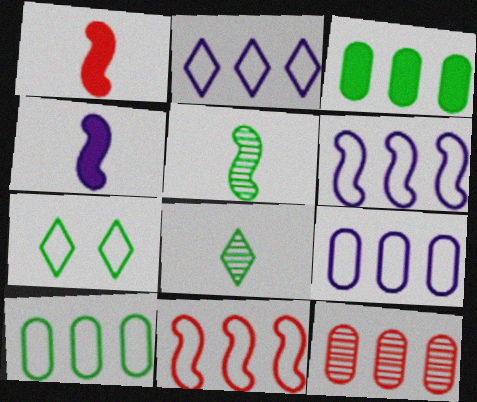[[2, 6, 9], 
[2, 10, 11], 
[3, 5, 7], 
[3, 9, 12], 
[4, 7, 12]]